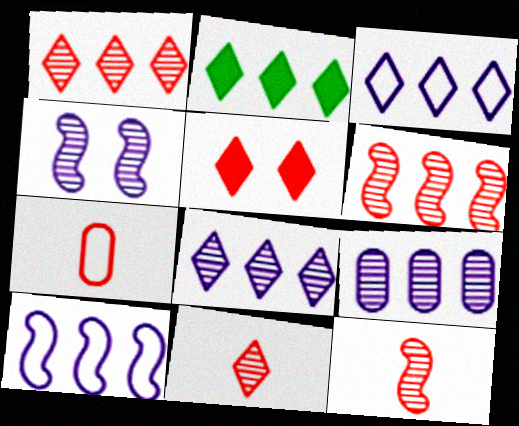[[1, 2, 3], 
[2, 4, 7], 
[5, 6, 7]]